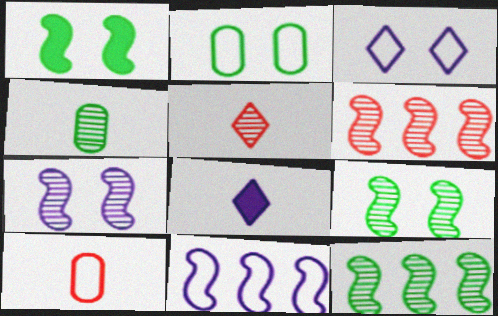[[2, 6, 8]]